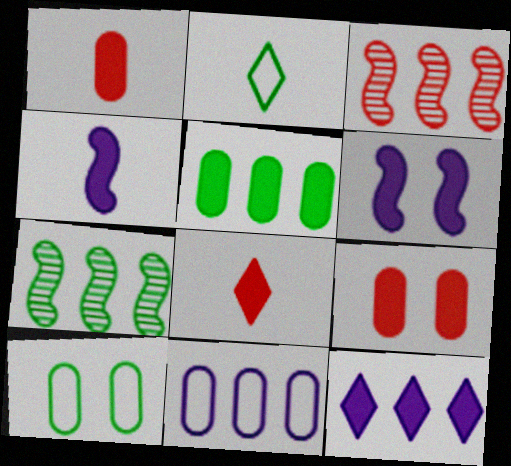[[5, 6, 8]]